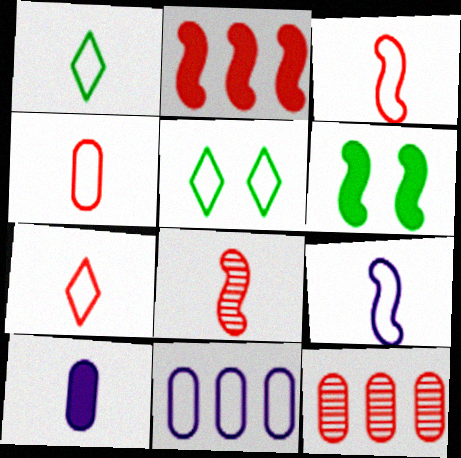[[1, 4, 9], 
[1, 8, 10], 
[3, 4, 7], 
[3, 5, 11]]